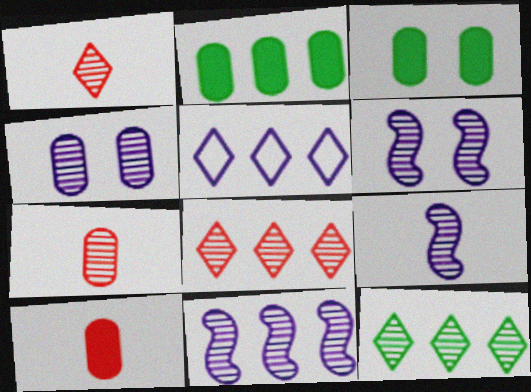[[6, 7, 12], 
[6, 9, 11]]